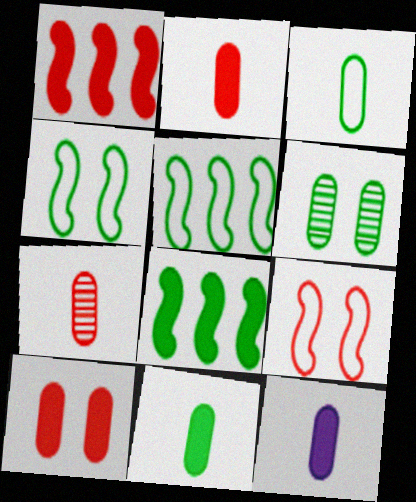[[2, 11, 12], 
[3, 7, 12]]